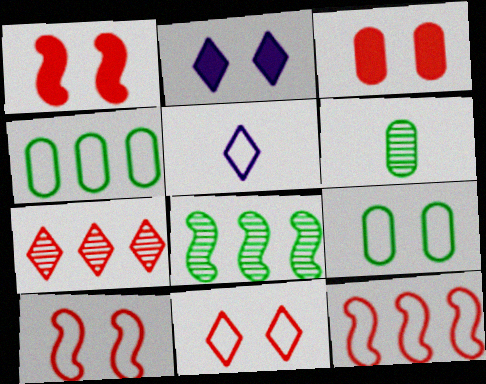[[2, 6, 12], 
[3, 5, 8], 
[4, 5, 10], 
[5, 9, 12]]